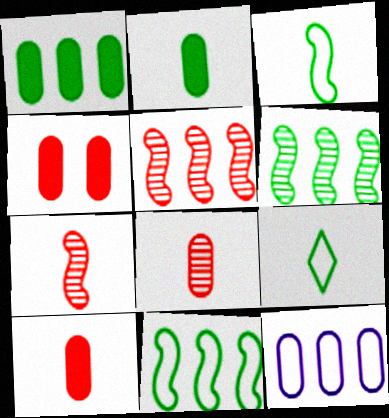[]